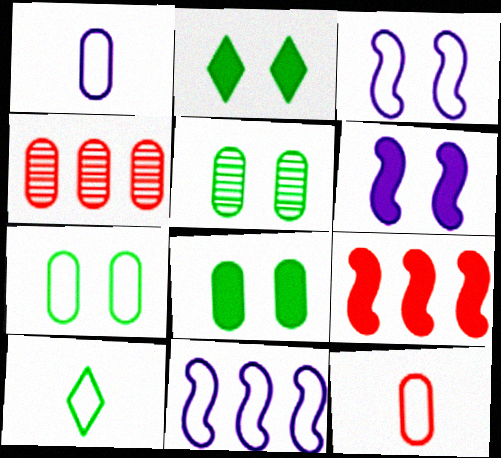[[1, 4, 8], 
[4, 6, 10], 
[5, 7, 8]]